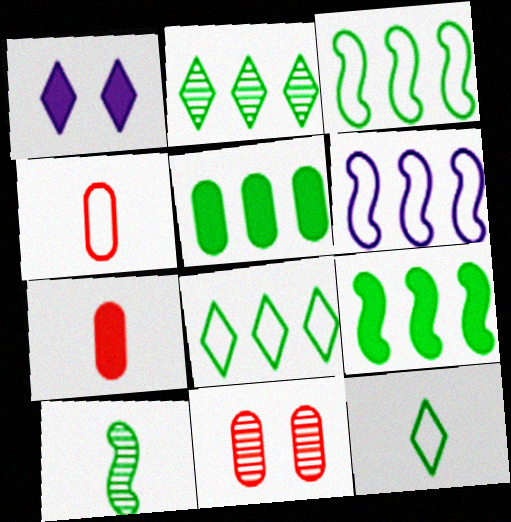[[1, 7, 9], 
[2, 3, 5]]